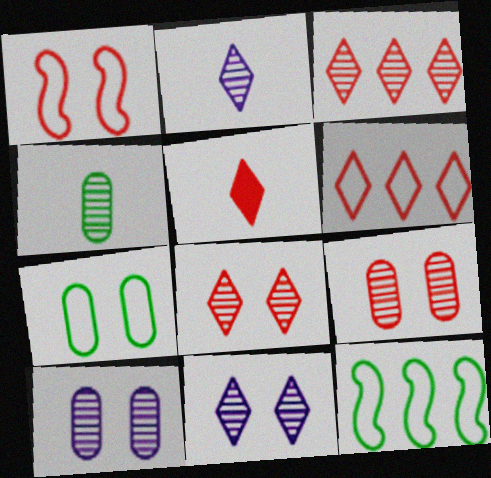[[5, 6, 8], 
[5, 10, 12]]